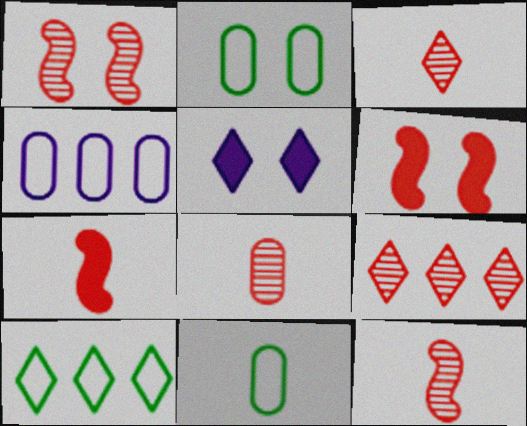[[1, 2, 5], 
[1, 8, 9], 
[3, 5, 10], 
[3, 8, 12]]